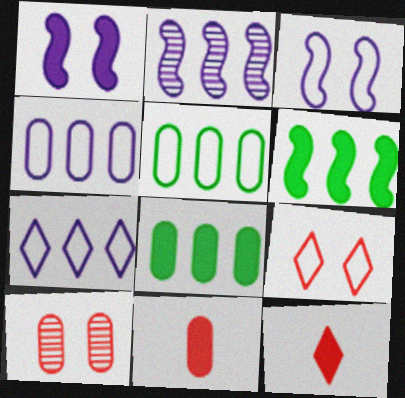[[1, 8, 12]]